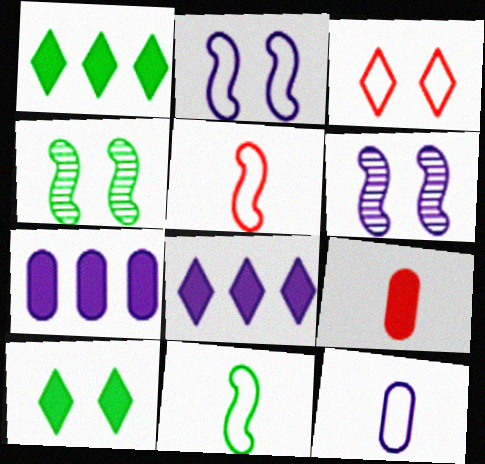[[6, 8, 12]]